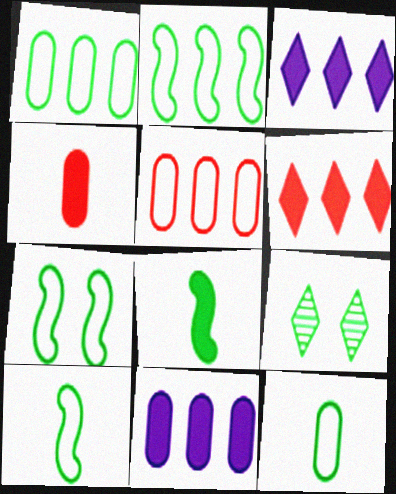[[1, 8, 9], 
[2, 7, 10]]